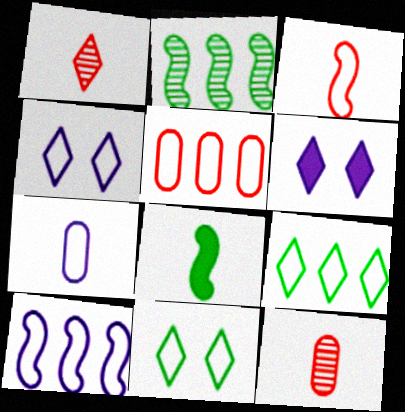[[1, 6, 9], 
[1, 7, 8], 
[4, 7, 10], 
[5, 9, 10]]